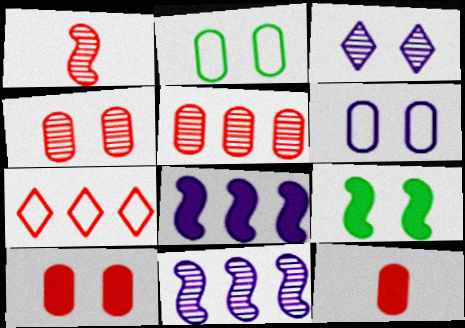[[1, 7, 10]]